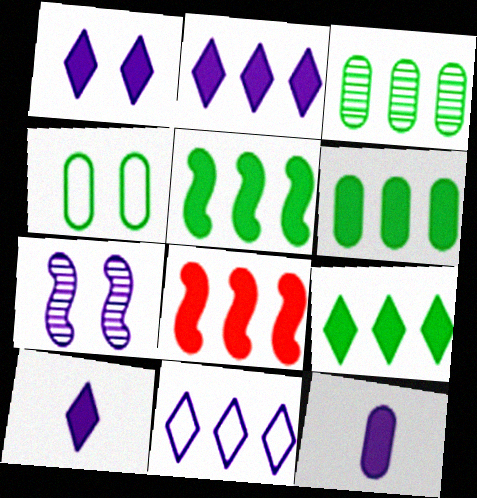[[1, 2, 10], 
[2, 6, 8], 
[3, 8, 11], 
[5, 6, 9], 
[7, 11, 12]]